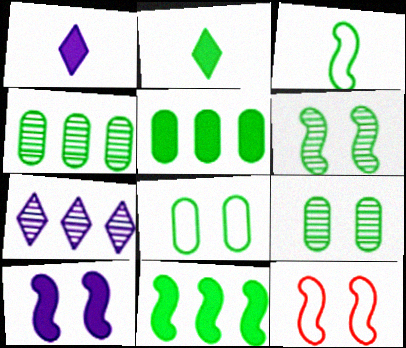[[1, 4, 12], 
[3, 6, 11], 
[6, 10, 12]]